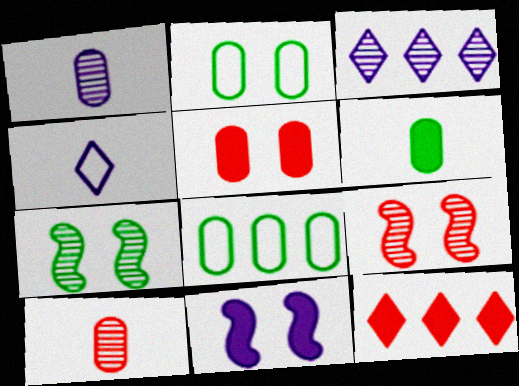[[1, 5, 8], 
[3, 7, 10], 
[6, 11, 12]]